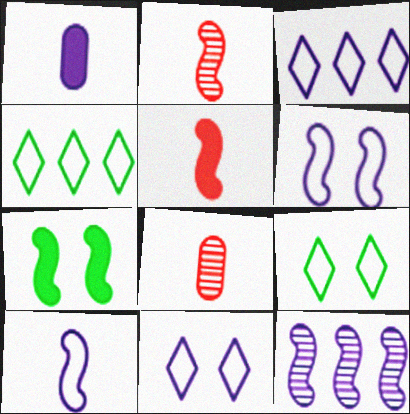[[1, 11, 12], 
[3, 7, 8]]